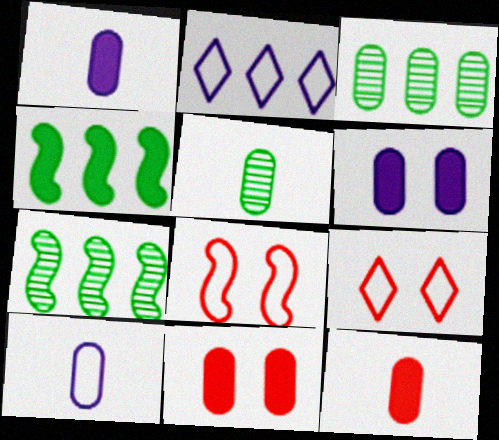[[1, 7, 9], 
[3, 10, 11], 
[5, 10, 12]]